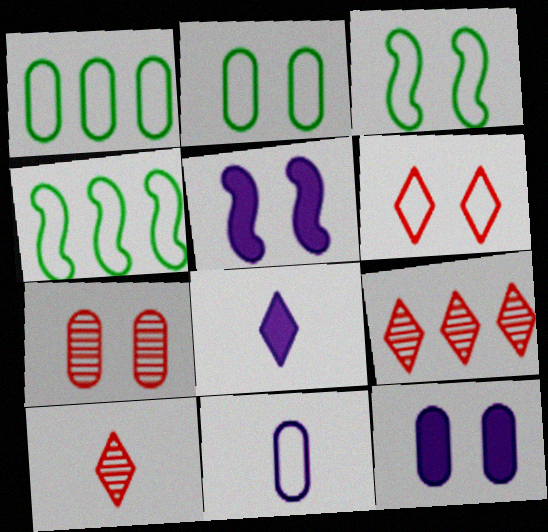[[1, 5, 10], 
[2, 7, 12], 
[4, 6, 11], 
[4, 7, 8], 
[4, 10, 12]]